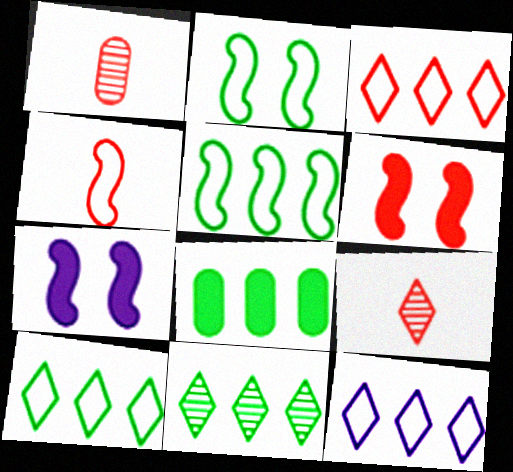[[1, 3, 6], 
[1, 7, 10], 
[3, 10, 12], 
[5, 8, 11]]